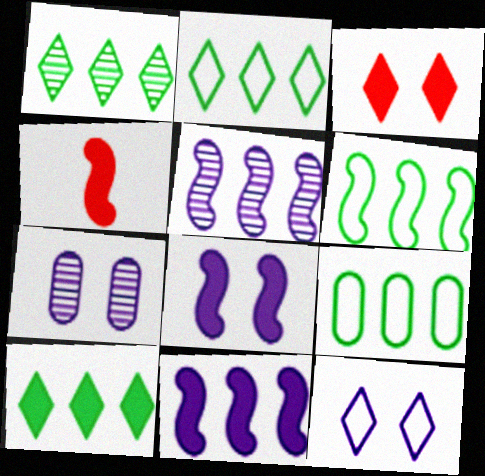[[1, 2, 10], 
[2, 4, 7], 
[2, 6, 9], 
[7, 8, 12]]